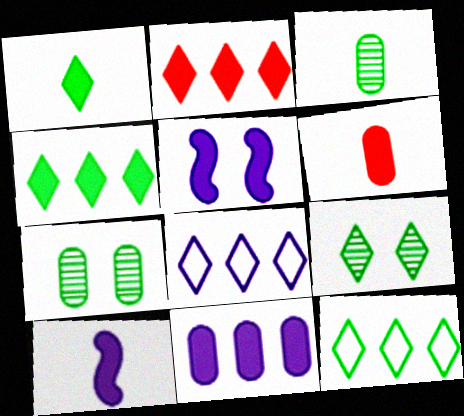[[1, 6, 10], 
[1, 9, 12], 
[4, 5, 6]]